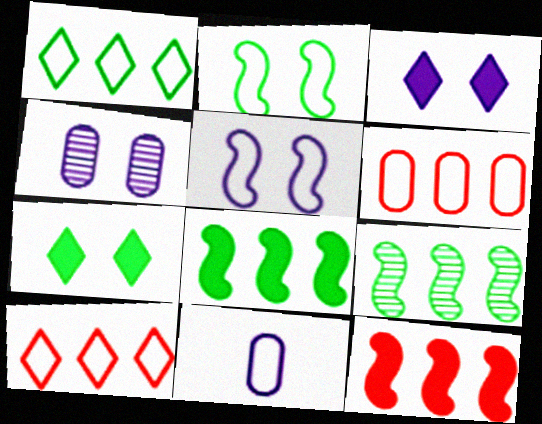[[2, 10, 11], 
[3, 4, 5]]